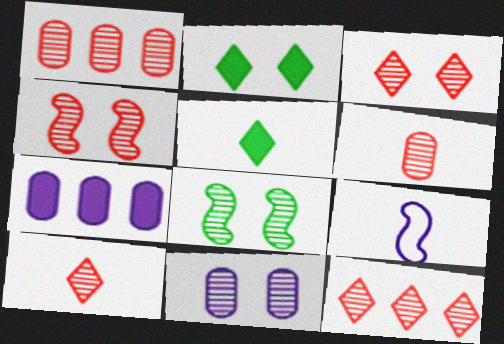[[1, 2, 9], 
[1, 4, 10], 
[3, 8, 11], 
[3, 10, 12], 
[4, 6, 12], 
[5, 6, 9]]